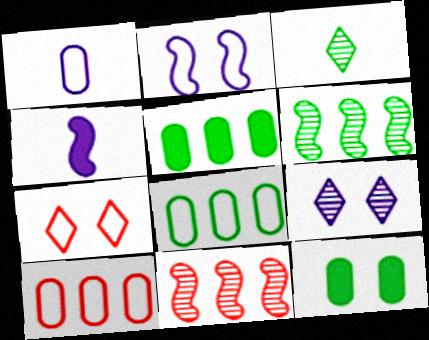[]